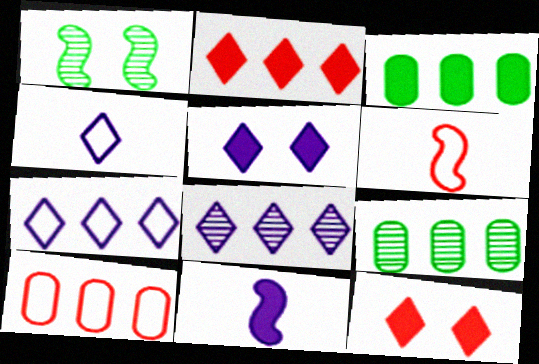[[3, 11, 12], 
[4, 5, 8], 
[5, 6, 9]]